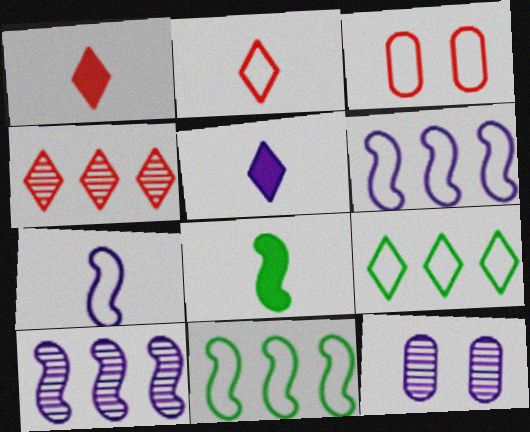[[1, 11, 12], 
[3, 7, 9], 
[5, 6, 12]]